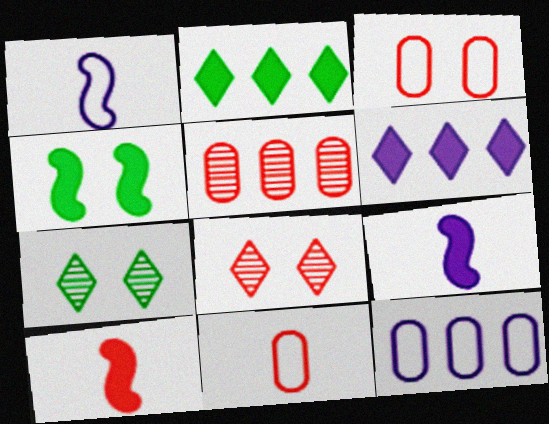[[7, 10, 12]]